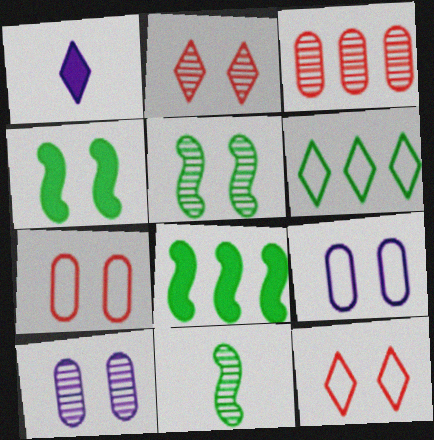[[1, 2, 6], 
[2, 4, 9], 
[2, 5, 10], 
[4, 10, 12]]